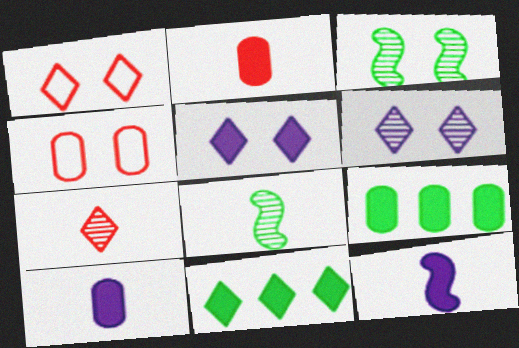[[3, 4, 5]]